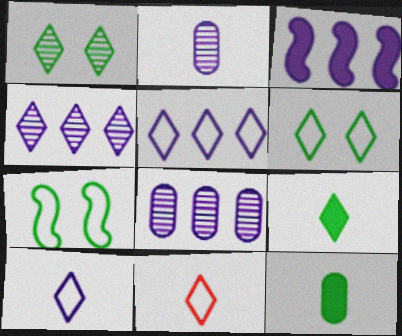[[3, 5, 8], 
[5, 6, 11]]